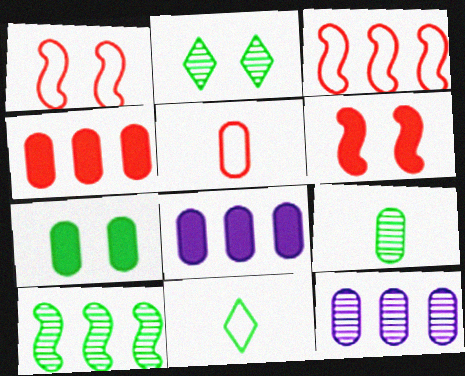[[2, 9, 10], 
[5, 7, 12], 
[6, 11, 12], 
[7, 10, 11]]